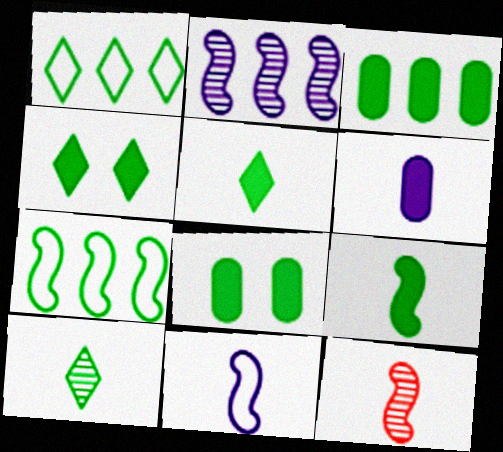[[1, 4, 10], 
[3, 4, 9], 
[7, 8, 10], 
[9, 11, 12]]